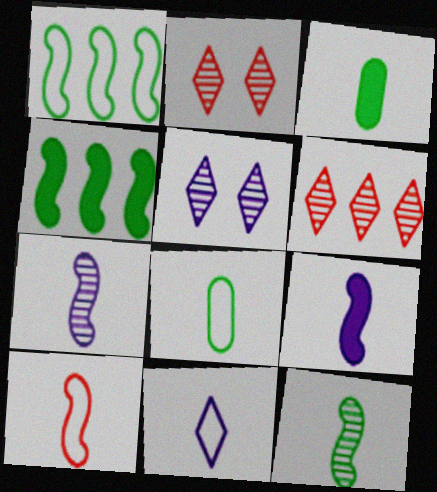[[8, 10, 11], 
[9, 10, 12]]